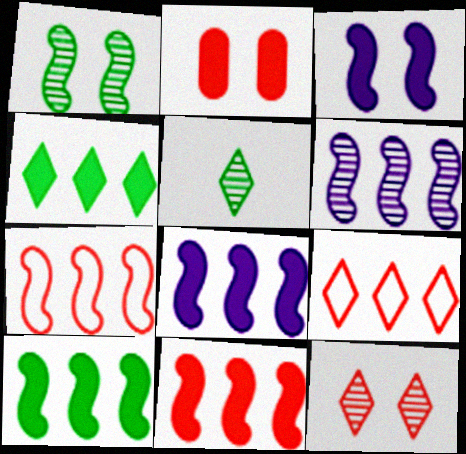[[6, 7, 10], 
[8, 10, 11]]